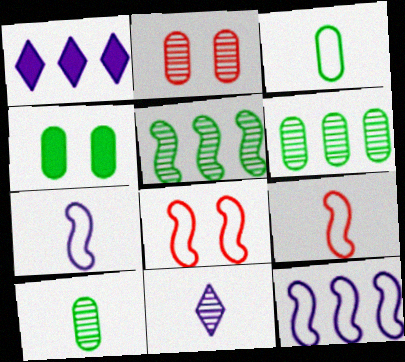[[1, 8, 10], 
[2, 5, 11], 
[3, 4, 6]]